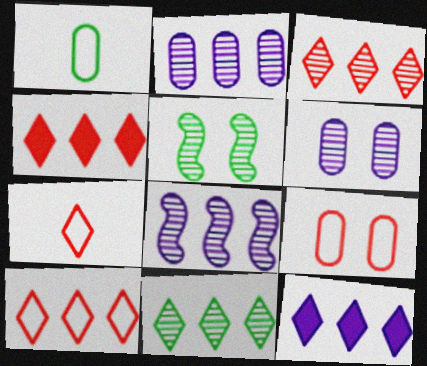[[3, 4, 10], 
[10, 11, 12]]